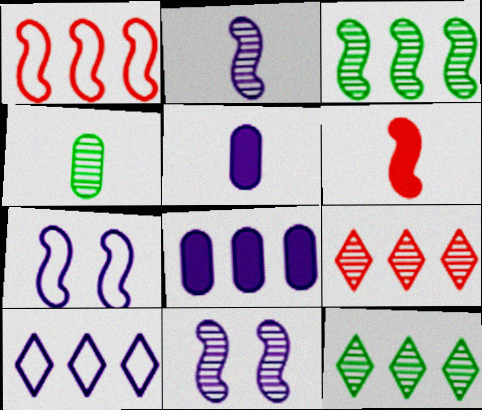[[1, 8, 12], 
[3, 6, 7], 
[4, 9, 11], 
[5, 10, 11]]